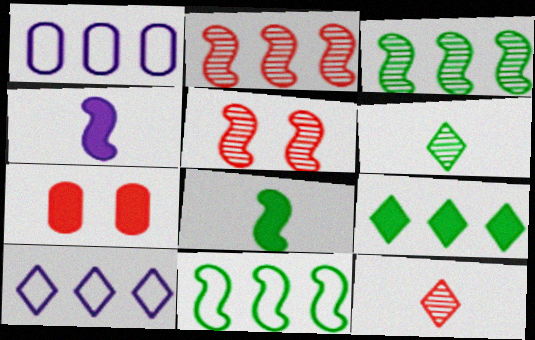[[1, 2, 9], 
[4, 5, 11], 
[4, 7, 9]]